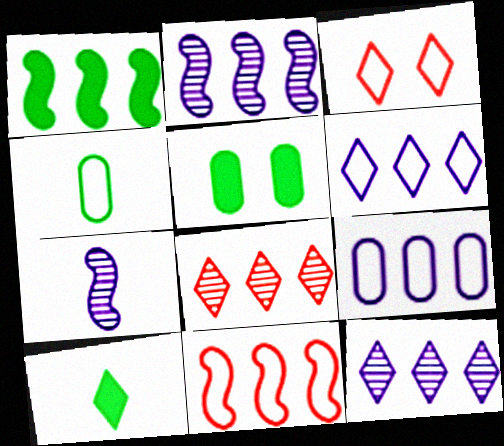[[1, 2, 11], 
[1, 5, 10], 
[1, 8, 9], 
[3, 10, 12]]